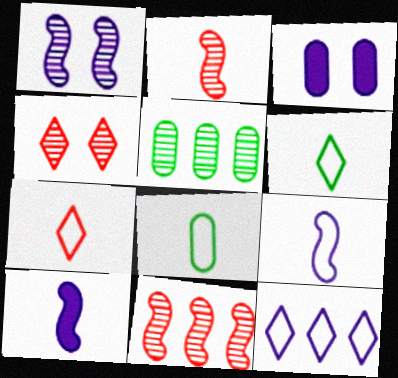[[3, 6, 11], 
[7, 8, 9]]